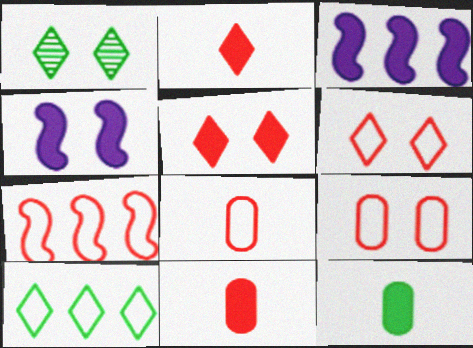[[1, 3, 8], 
[1, 4, 9], 
[3, 5, 12], 
[6, 7, 8]]